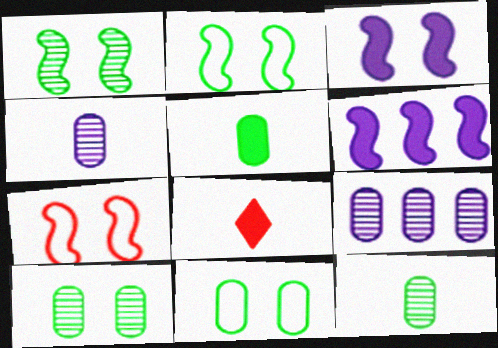[[1, 3, 7], 
[2, 8, 9]]